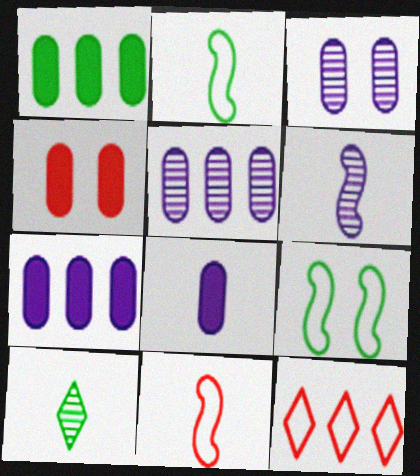[[1, 4, 8], 
[1, 9, 10], 
[8, 10, 11]]